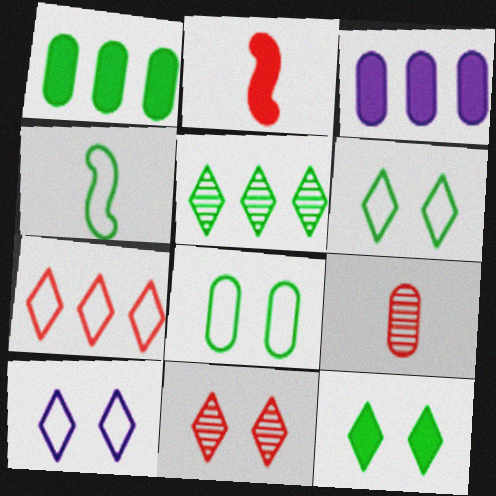[[2, 3, 12], 
[3, 4, 11], 
[3, 8, 9], 
[10, 11, 12]]